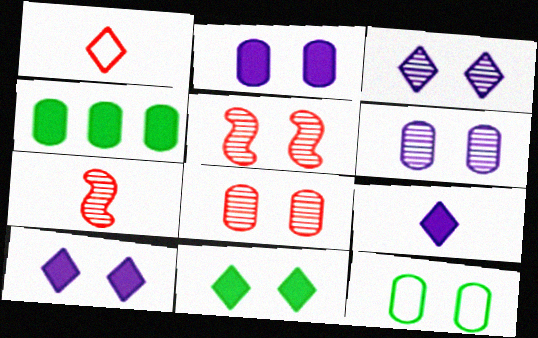[[2, 8, 12], 
[5, 10, 12]]